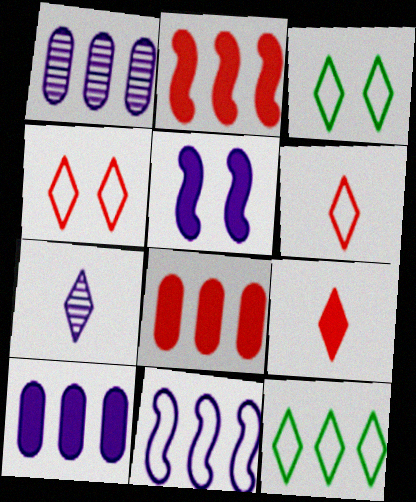[[1, 2, 12]]